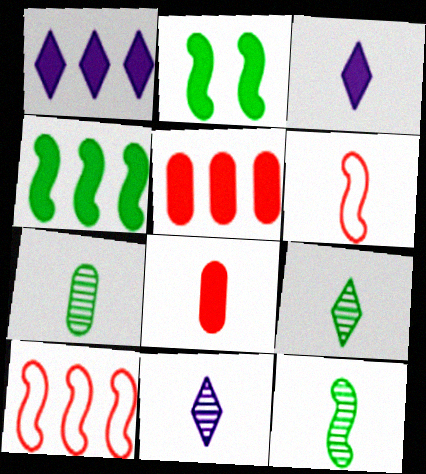[[1, 2, 8], 
[1, 4, 5], 
[2, 3, 5], 
[3, 6, 7], 
[7, 9, 12]]